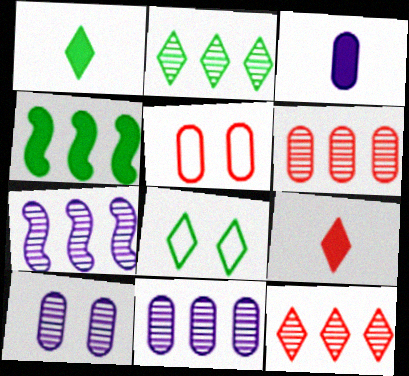[[1, 2, 8], 
[1, 5, 7], 
[2, 6, 7]]